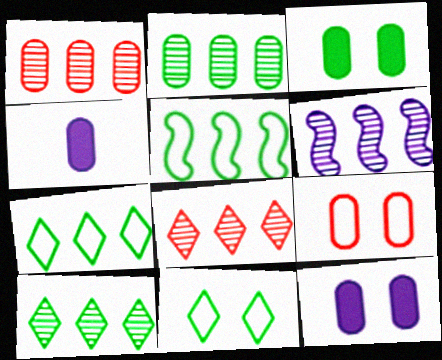[[1, 6, 10], 
[2, 4, 9], 
[2, 6, 8]]